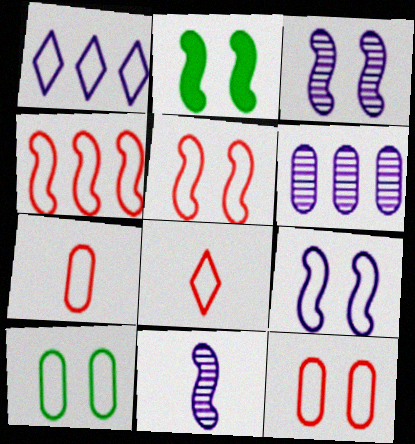[[2, 3, 5], 
[2, 4, 11], 
[2, 6, 8], 
[4, 8, 12]]